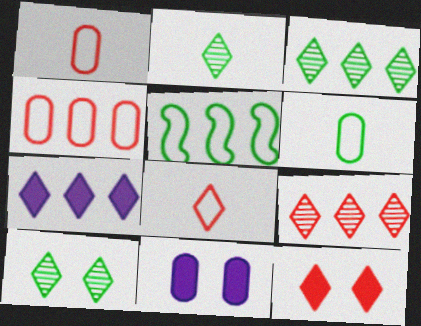[[2, 3, 10], 
[7, 8, 10], 
[8, 9, 12]]